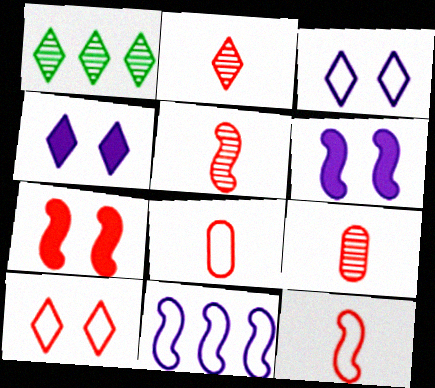[[1, 6, 8], 
[2, 5, 9]]